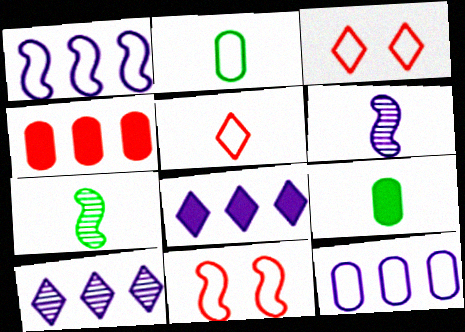[[1, 2, 3], 
[5, 6, 9], 
[9, 10, 11]]